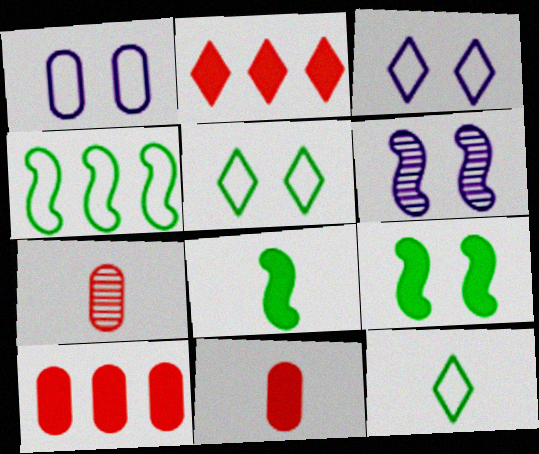[[6, 10, 12]]